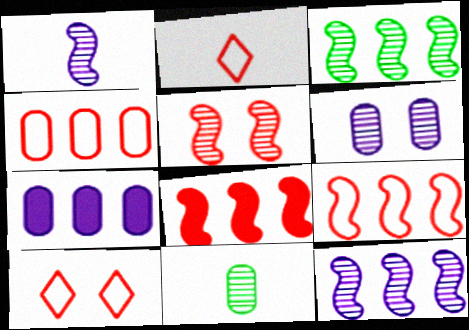[[1, 3, 5]]